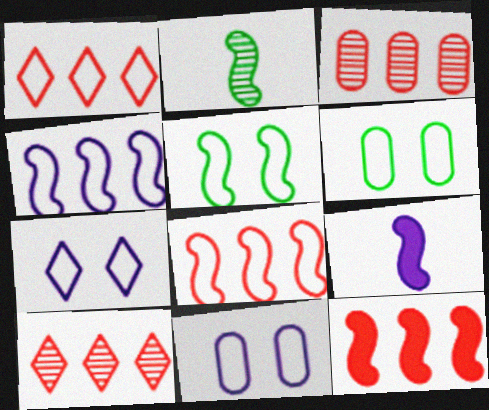[[1, 3, 12], 
[6, 9, 10]]